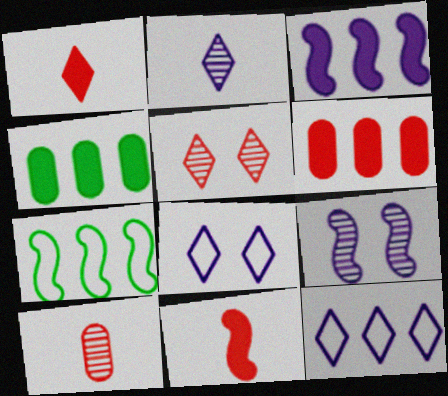[[7, 9, 11]]